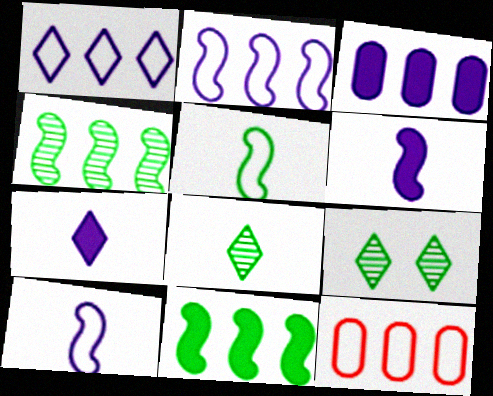[[6, 9, 12]]